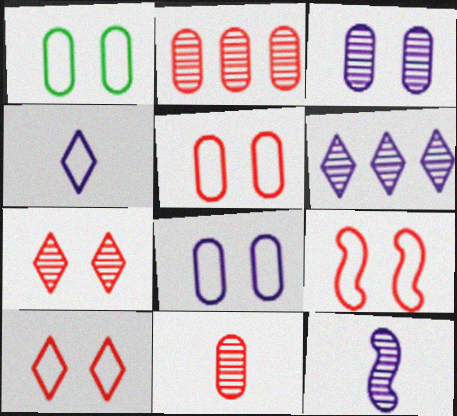[[1, 5, 8], 
[3, 6, 12], 
[5, 9, 10]]